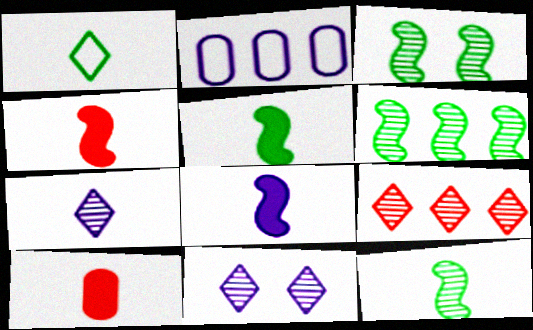[[2, 8, 11], 
[3, 6, 12], 
[4, 5, 8]]